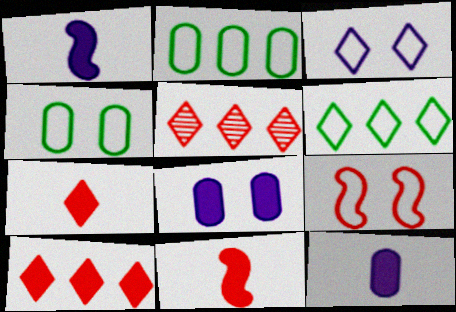[[1, 4, 5], 
[3, 4, 9]]